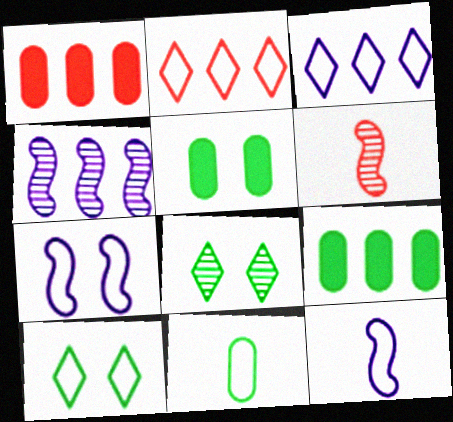[[1, 8, 12], 
[2, 4, 9], 
[2, 7, 11], 
[3, 5, 6]]